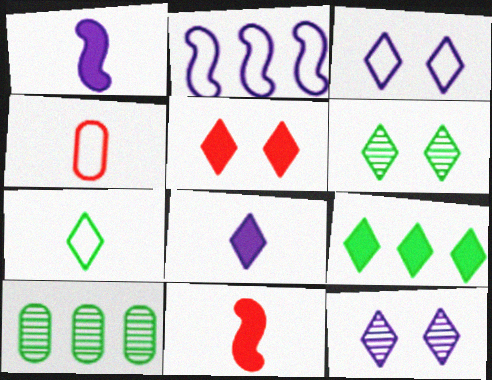[[3, 5, 6], 
[3, 10, 11], 
[5, 8, 9], 
[6, 7, 9]]